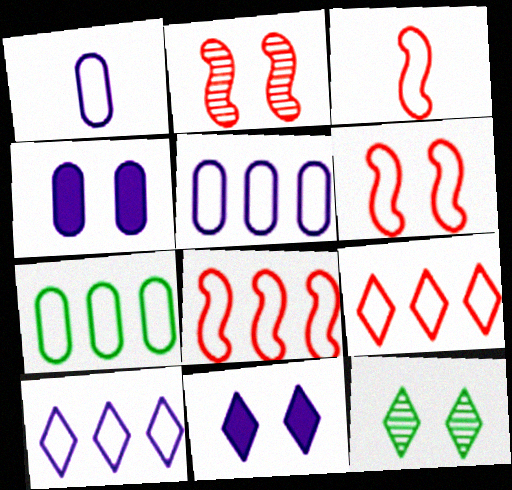[[3, 6, 8], 
[4, 6, 12], 
[7, 8, 10]]